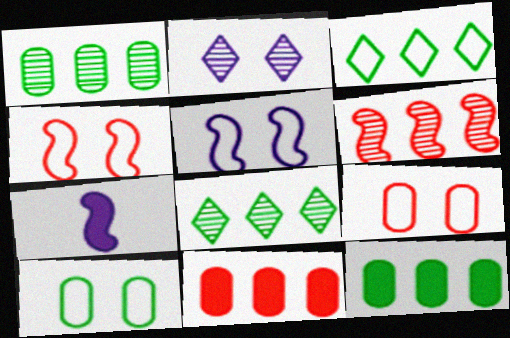[[7, 8, 9]]